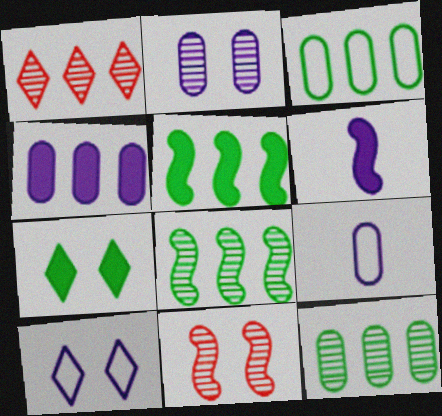[[2, 4, 9]]